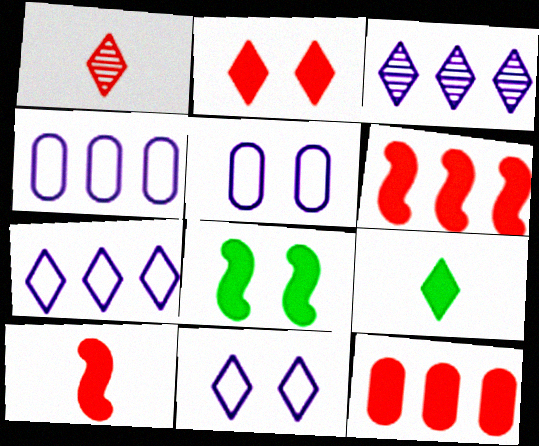[[1, 4, 8], 
[2, 10, 12]]